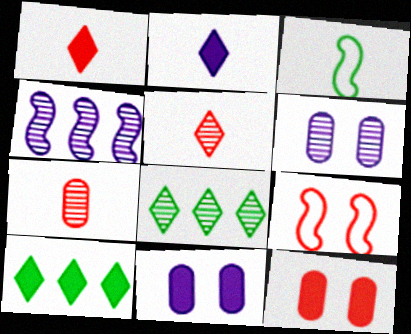[[2, 3, 7]]